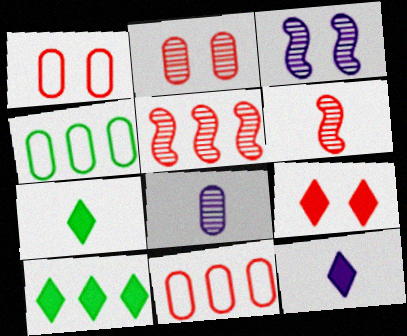[[3, 7, 11], 
[6, 9, 11], 
[9, 10, 12]]